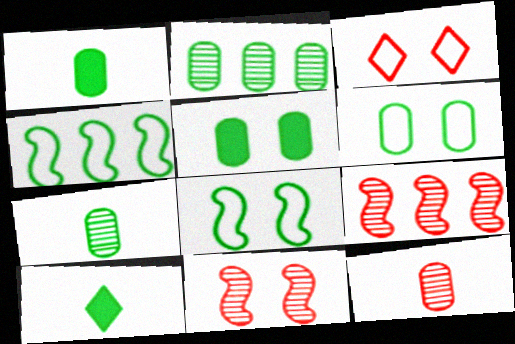[[1, 2, 6], 
[2, 8, 10]]